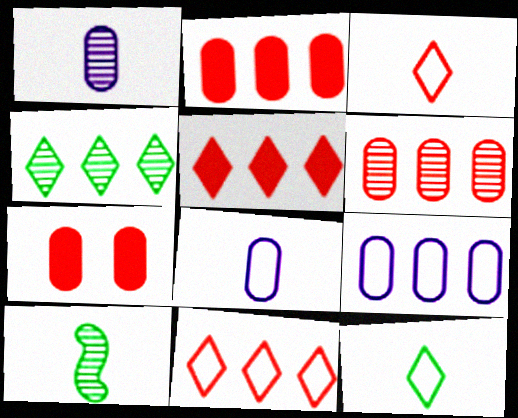[]